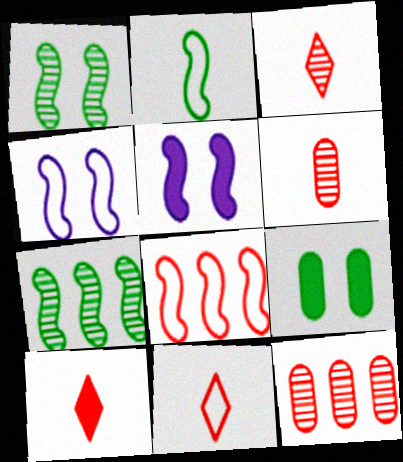[[2, 4, 8], 
[3, 10, 11]]